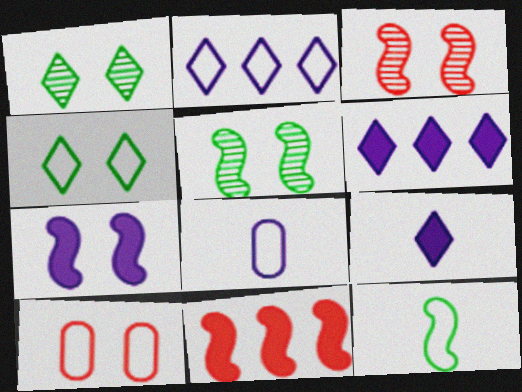[[1, 7, 10], 
[1, 8, 11], 
[2, 10, 12]]